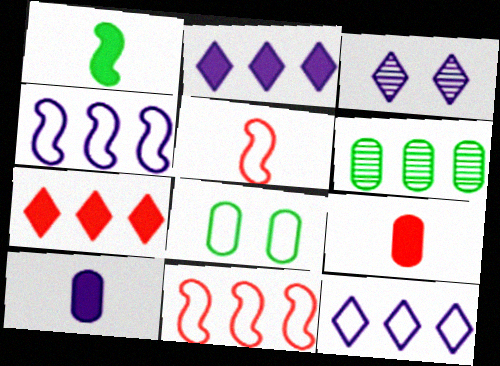[[2, 6, 11], 
[3, 4, 10], 
[4, 6, 7], 
[5, 8, 12]]